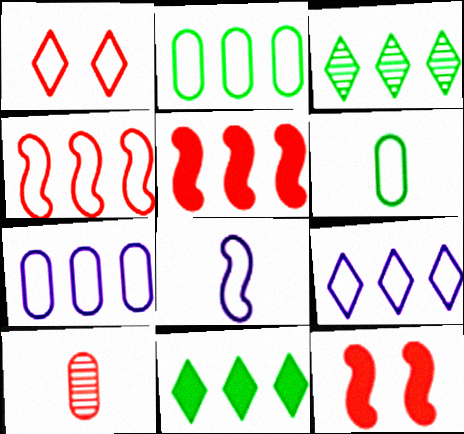[[1, 2, 8], 
[1, 5, 10], 
[2, 4, 9], 
[3, 5, 7]]